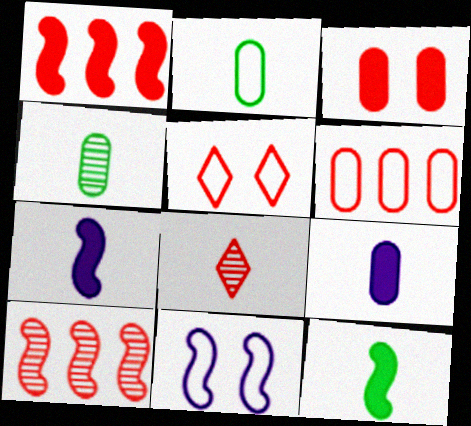[[2, 7, 8], 
[10, 11, 12]]